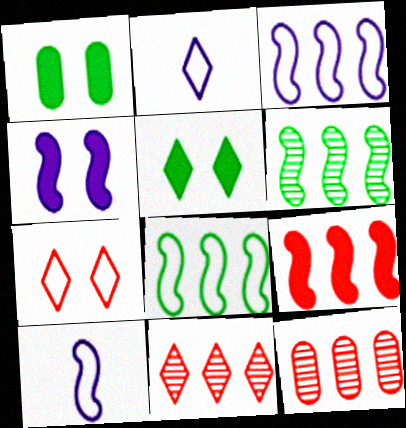[[1, 10, 11], 
[2, 5, 11], 
[3, 6, 9], 
[5, 10, 12]]